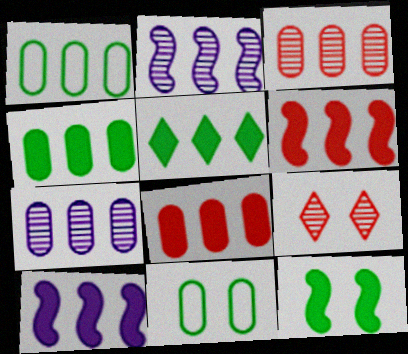[[1, 7, 8], 
[5, 8, 10]]